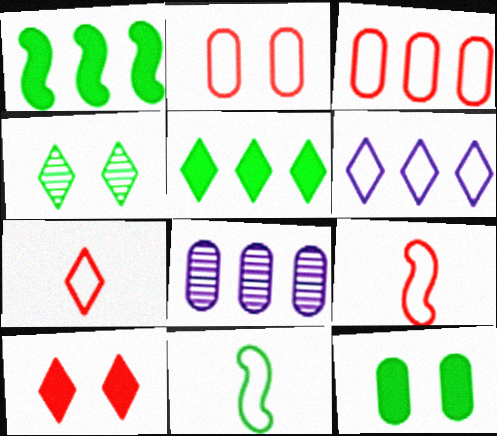[[2, 6, 11], 
[8, 10, 11]]